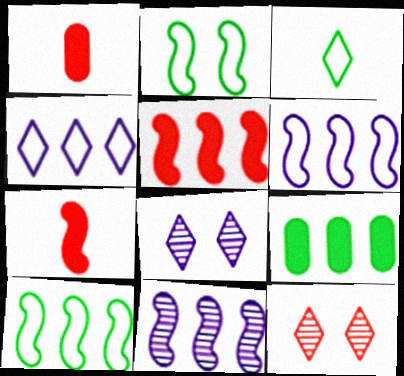[[1, 8, 10], 
[2, 7, 11], 
[5, 10, 11]]